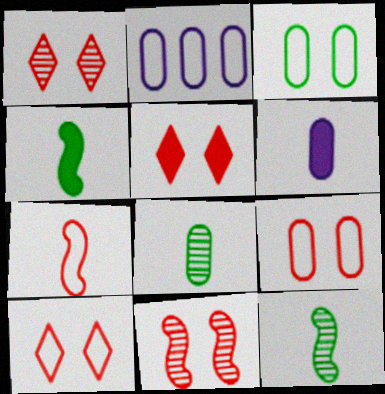[[1, 2, 4], 
[1, 5, 10], 
[2, 5, 12], 
[5, 9, 11]]